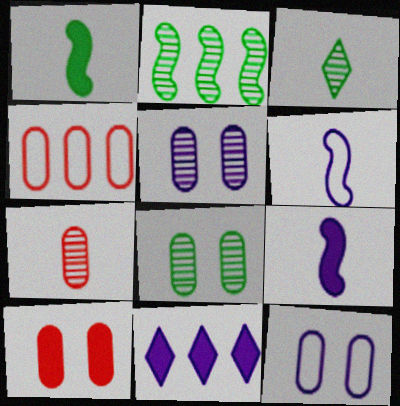[[1, 10, 11], 
[2, 3, 8], 
[2, 4, 11], 
[4, 7, 10], 
[5, 6, 11], 
[8, 10, 12]]